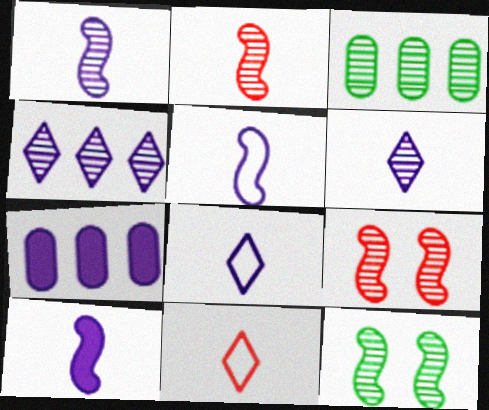[[1, 5, 10], 
[3, 6, 9], 
[7, 11, 12]]